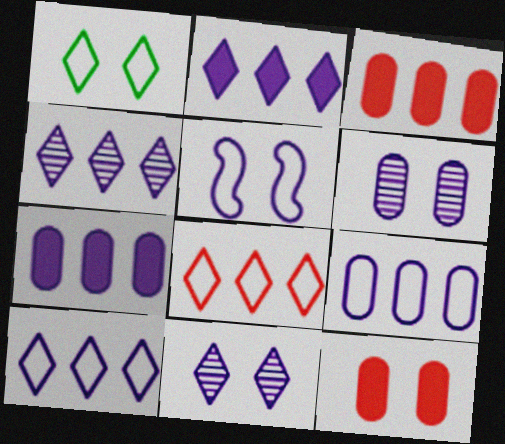[[2, 4, 10]]